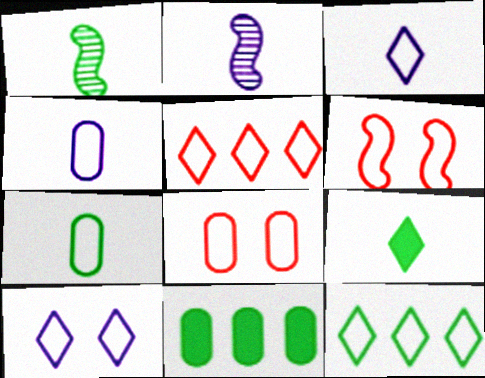[[1, 7, 9], 
[4, 6, 12]]